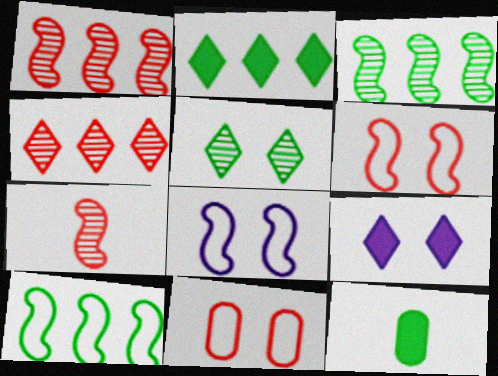[[4, 8, 12], 
[5, 10, 12]]